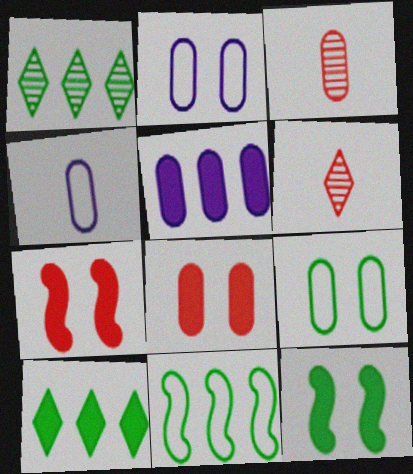[[1, 4, 7], 
[3, 5, 9]]